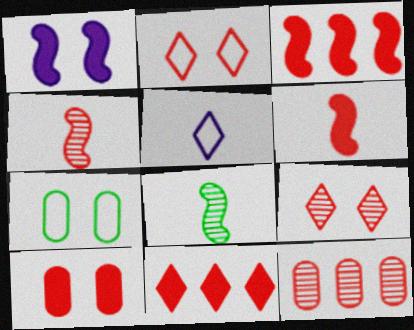[[1, 7, 9], 
[2, 6, 12], 
[4, 9, 12], 
[6, 10, 11]]